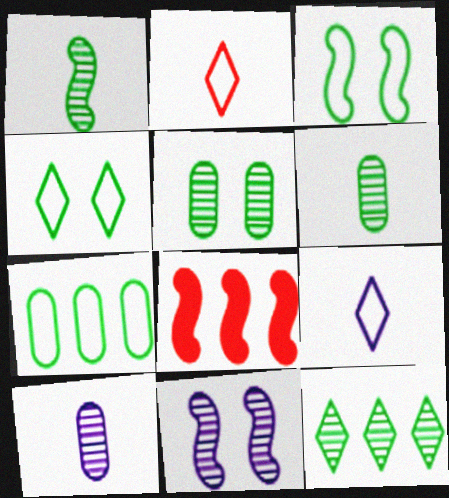[[1, 5, 12], 
[4, 8, 10], 
[5, 8, 9]]